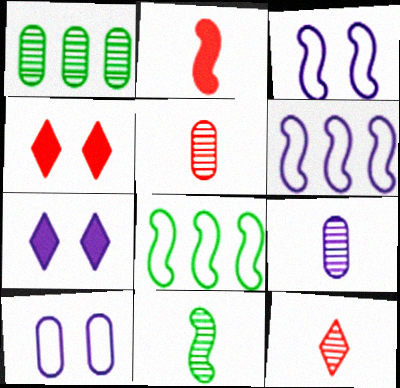[[4, 8, 9], 
[5, 7, 8], 
[6, 7, 9], 
[9, 11, 12]]